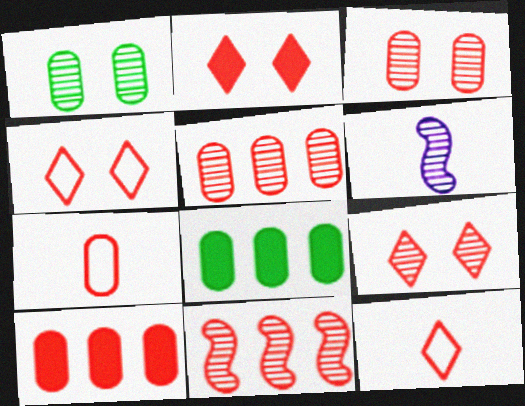[[2, 4, 9], 
[2, 7, 11], 
[3, 7, 10], 
[4, 6, 8]]